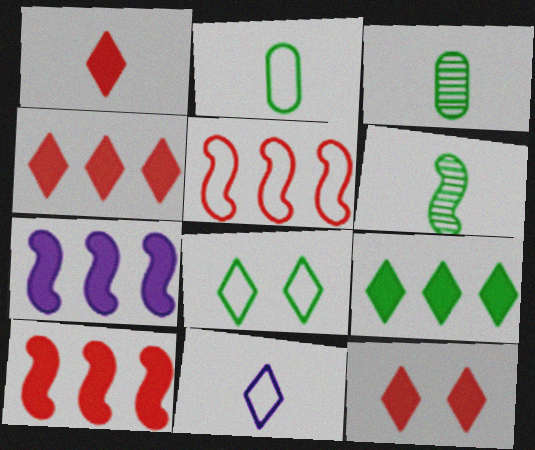[[1, 4, 12]]